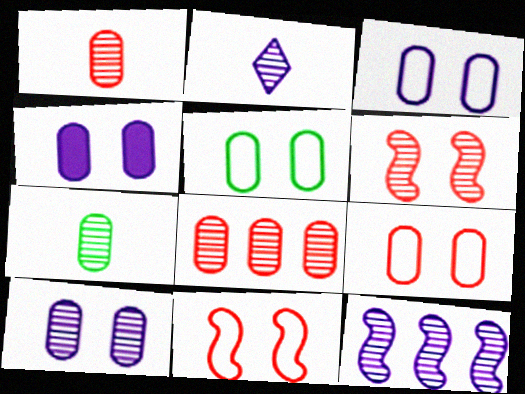[[2, 10, 12], 
[3, 4, 10], 
[3, 5, 9], 
[7, 8, 10]]